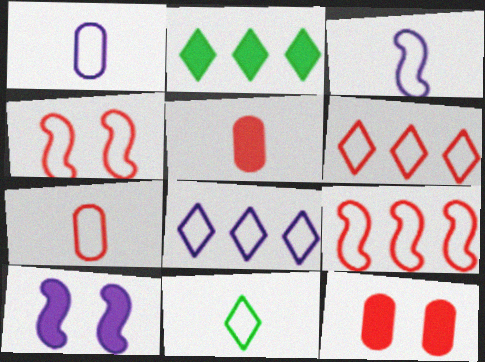[[2, 5, 10], 
[3, 7, 11], 
[4, 6, 7]]